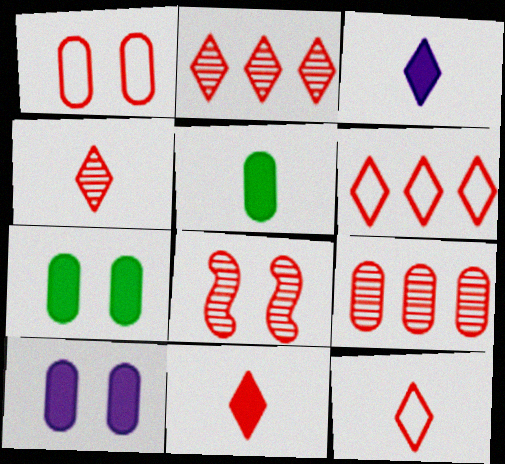[[4, 8, 9], 
[4, 11, 12]]